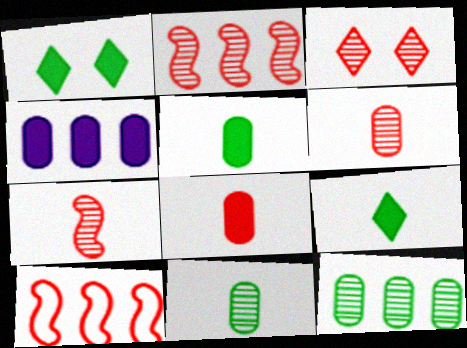[[2, 3, 6], 
[3, 8, 10]]